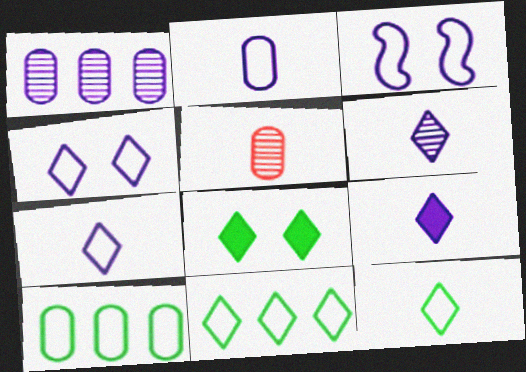[[1, 3, 9], 
[6, 7, 9]]